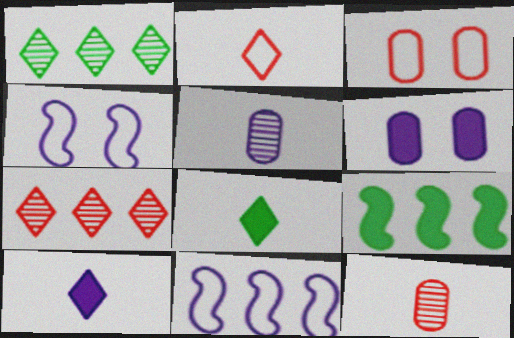[]